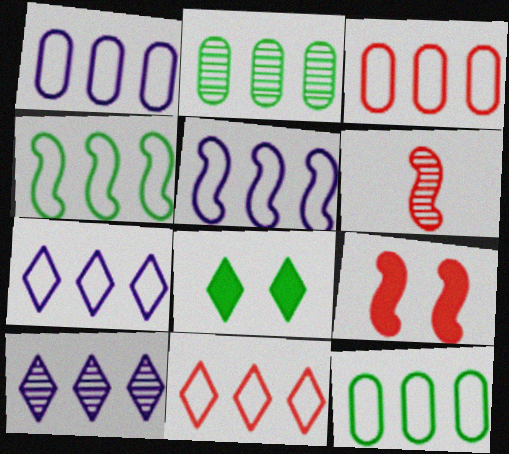[[1, 3, 12], 
[1, 4, 11], 
[1, 5, 7], 
[1, 6, 8], 
[3, 4, 7], 
[5, 11, 12]]